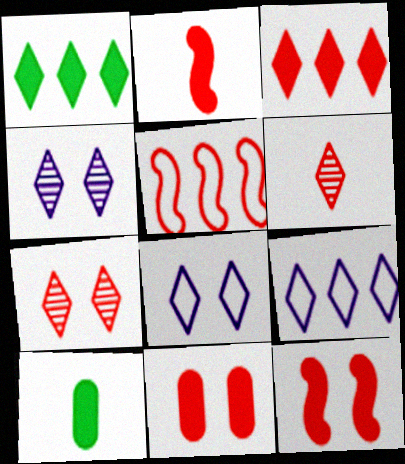[[1, 6, 8], 
[2, 3, 11], 
[4, 5, 10], 
[5, 6, 11]]